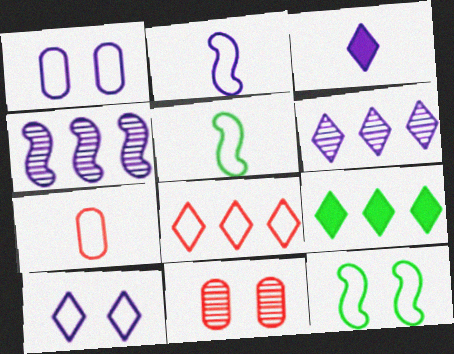[[1, 3, 4], 
[1, 5, 8], 
[2, 9, 11], 
[3, 6, 10], 
[6, 8, 9]]